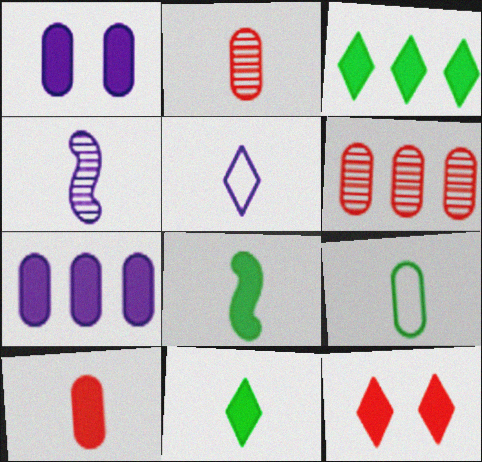[[1, 6, 9], 
[2, 5, 8], 
[7, 8, 12]]